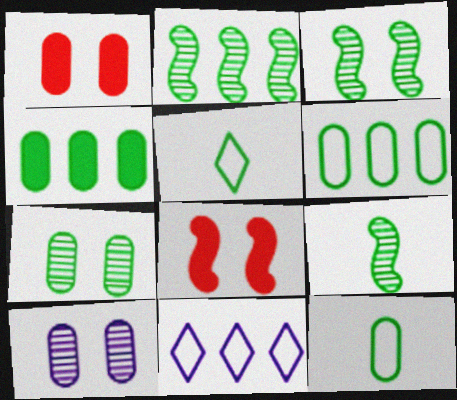[[1, 9, 11], 
[2, 3, 9], 
[3, 4, 5], 
[4, 7, 12]]